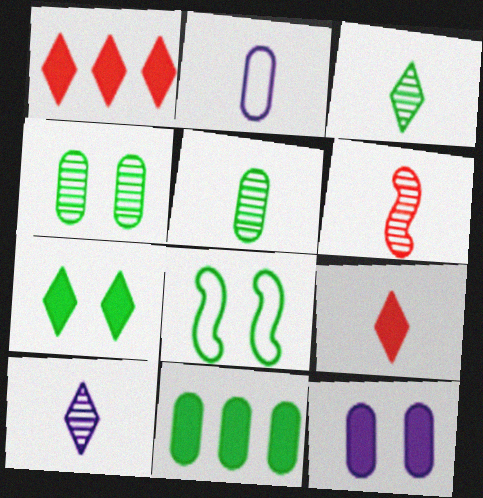[[3, 8, 11], 
[4, 7, 8], 
[5, 6, 10]]